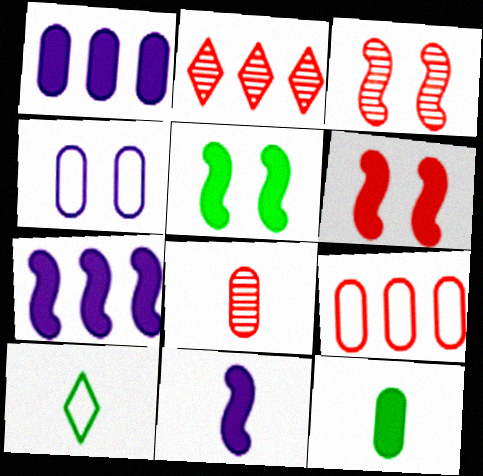[[1, 3, 10], 
[2, 3, 8], 
[8, 10, 11]]